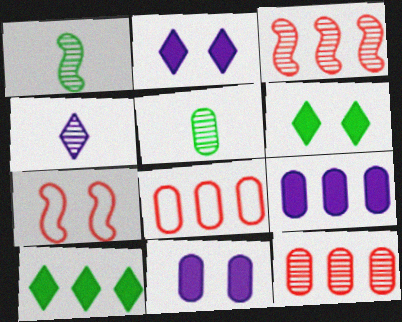[[1, 2, 8], 
[5, 8, 11]]